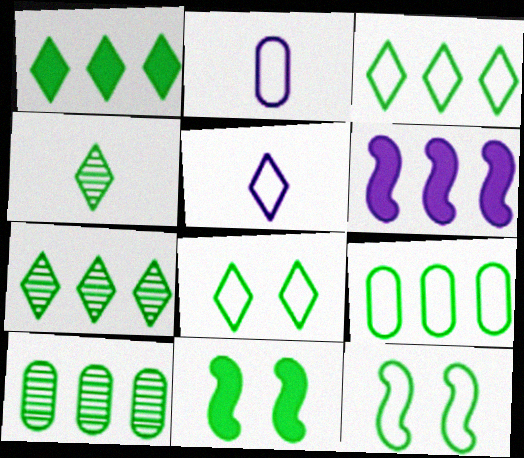[[1, 3, 7], 
[1, 4, 8], 
[4, 9, 11]]